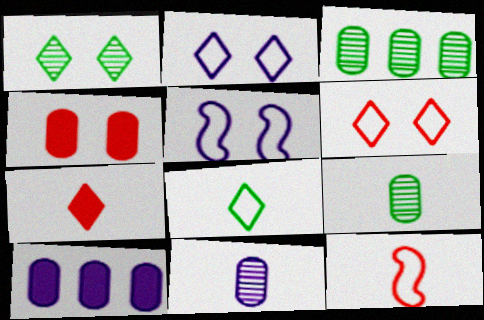[[1, 4, 5], 
[1, 10, 12], 
[3, 5, 7]]